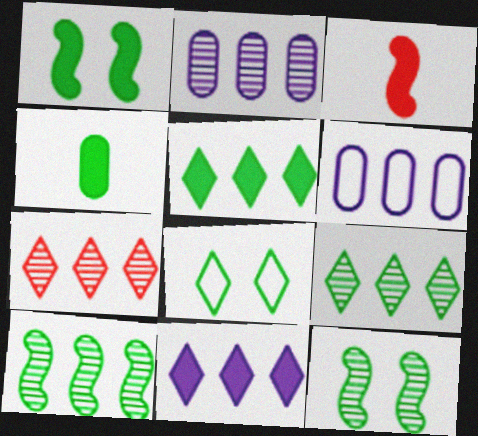[[1, 4, 5], 
[2, 3, 8], 
[2, 7, 10], 
[4, 8, 10]]